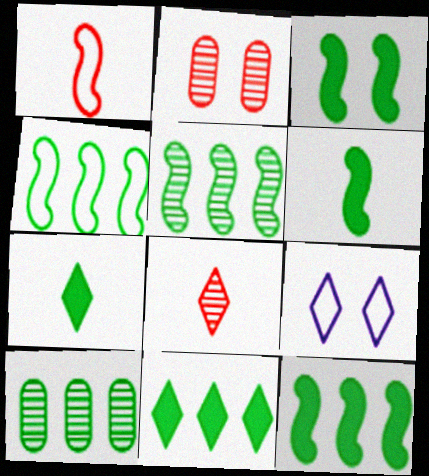[[2, 3, 9], 
[3, 6, 12], 
[4, 5, 12], 
[4, 10, 11], 
[8, 9, 11]]